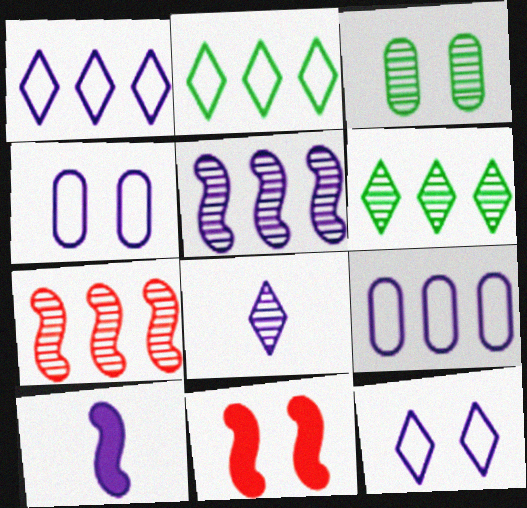[[3, 7, 8], 
[3, 11, 12]]